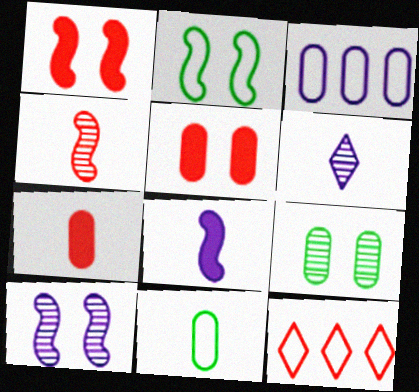[[1, 2, 10], 
[3, 7, 9], 
[4, 5, 12], 
[8, 9, 12]]